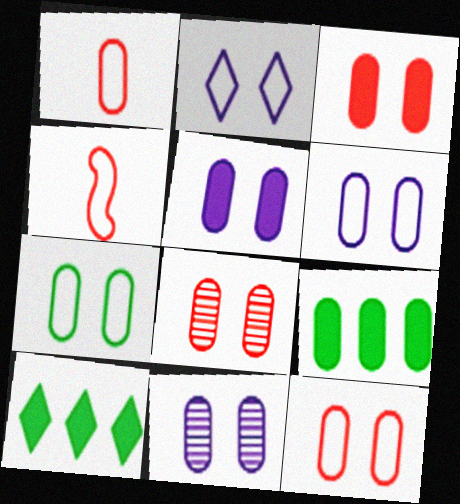[[1, 9, 11], 
[3, 7, 11], 
[3, 8, 12], 
[4, 10, 11], 
[5, 6, 11], 
[5, 7, 8], 
[6, 7, 12]]